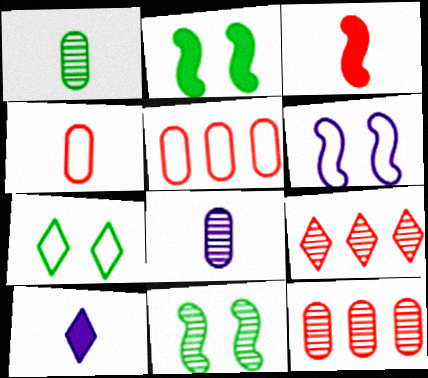[[5, 10, 11], 
[7, 9, 10], 
[8, 9, 11]]